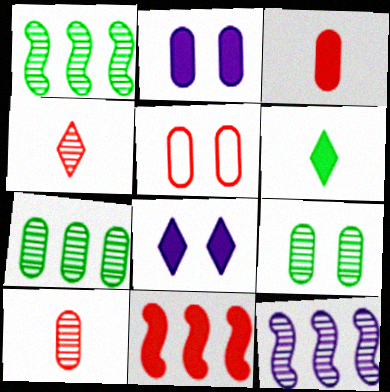[[2, 5, 9], 
[2, 6, 11], 
[4, 5, 11], 
[4, 9, 12], 
[5, 6, 12]]